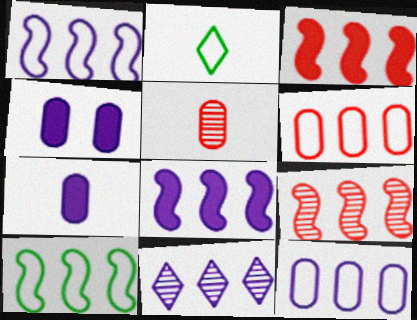[[2, 4, 9], 
[8, 9, 10], 
[8, 11, 12]]